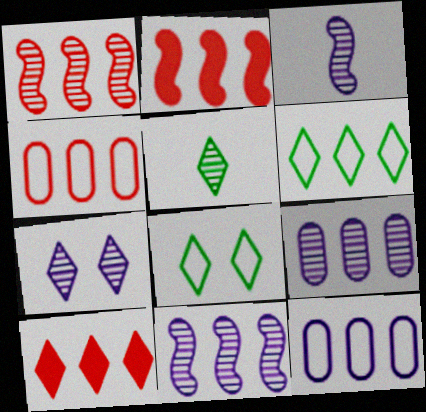[[1, 4, 10], 
[2, 6, 9], 
[3, 7, 9]]